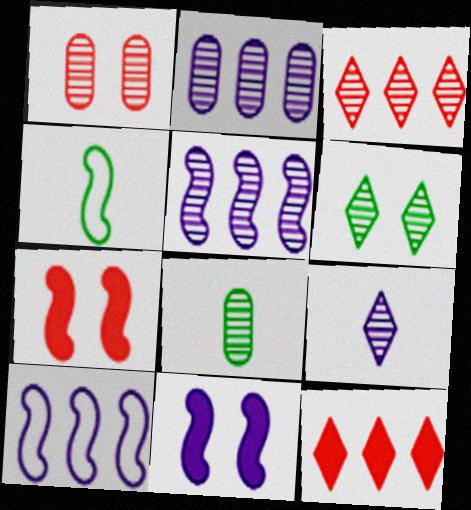[[1, 2, 8], 
[3, 6, 9], 
[4, 5, 7]]